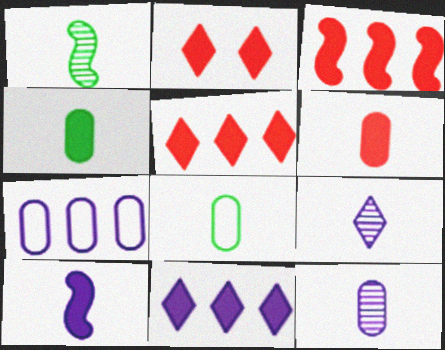[[1, 2, 7], 
[2, 3, 6], 
[6, 8, 12]]